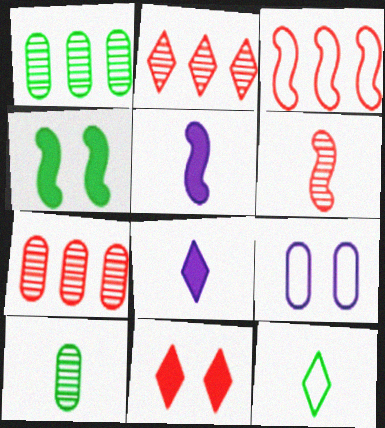[[1, 4, 12], 
[3, 9, 12]]